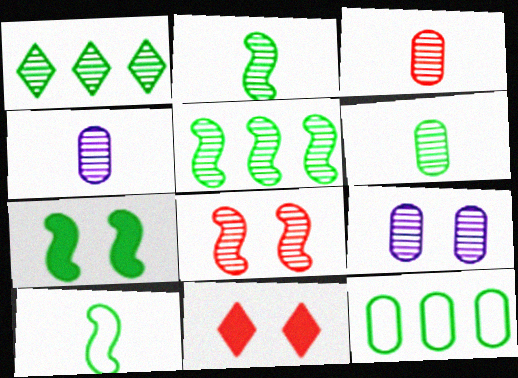[[1, 4, 8], 
[3, 4, 6], 
[5, 7, 10]]